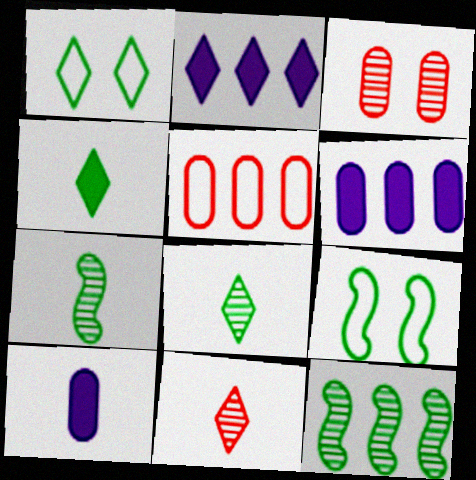[[1, 2, 11], 
[2, 5, 12], 
[6, 9, 11]]